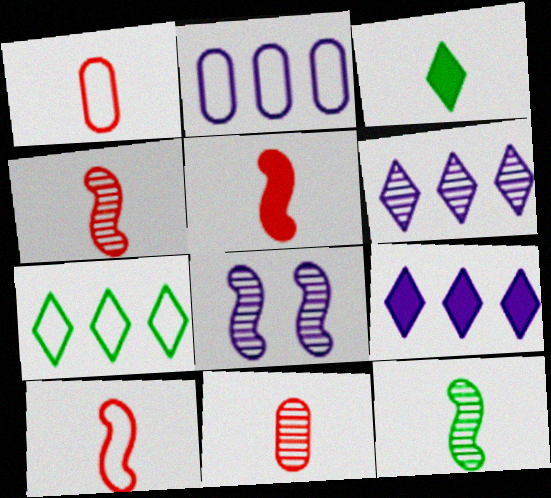[[4, 5, 10]]